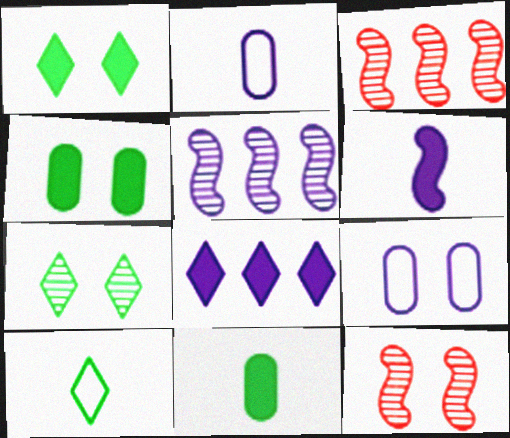[[1, 2, 3], 
[1, 9, 12]]